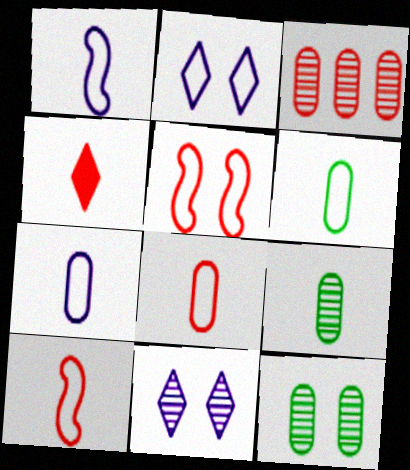[[1, 4, 9], 
[3, 4, 5], 
[6, 7, 8]]